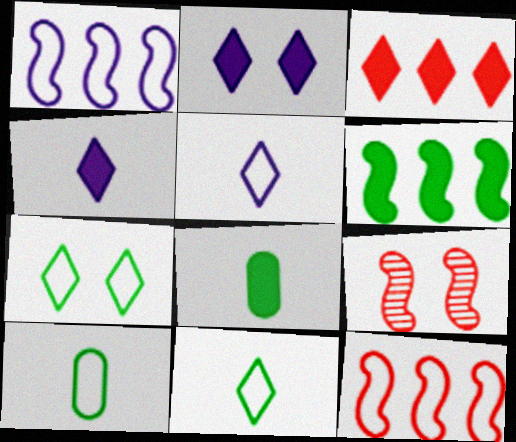[]